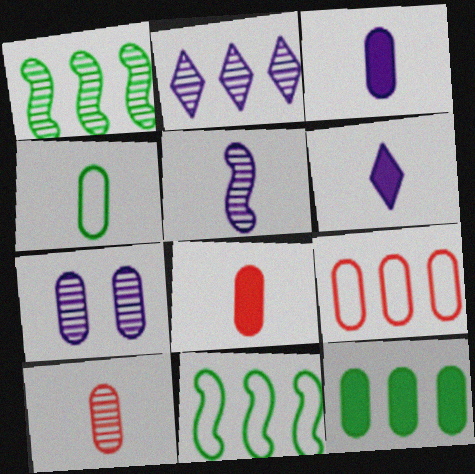[[2, 5, 7], 
[3, 4, 10]]